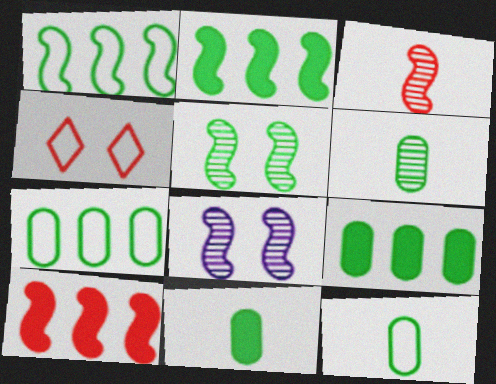[[6, 11, 12]]